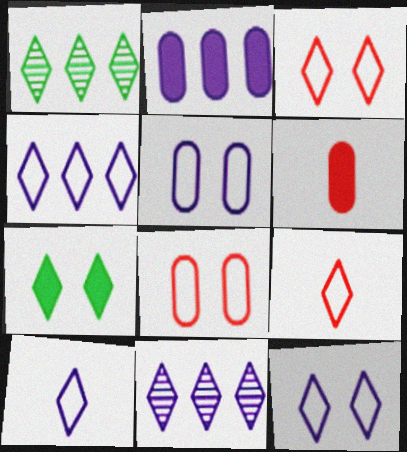[[4, 10, 12], 
[7, 9, 11]]